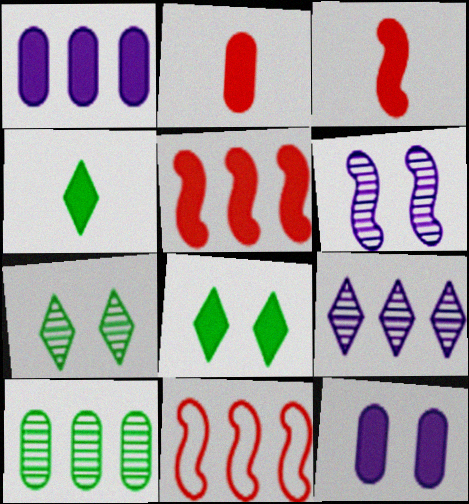[[1, 3, 8], 
[4, 5, 12]]